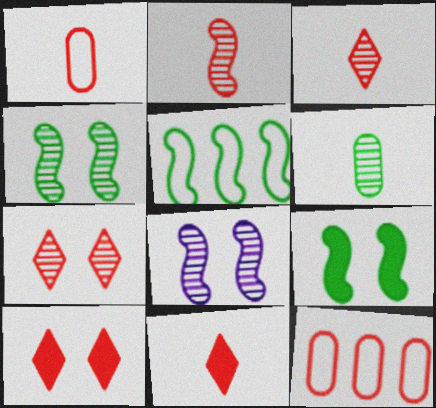[[1, 2, 11], 
[2, 10, 12]]